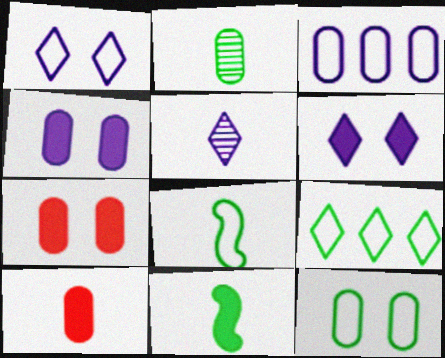[[2, 3, 7], 
[5, 8, 10], 
[8, 9, 12]]